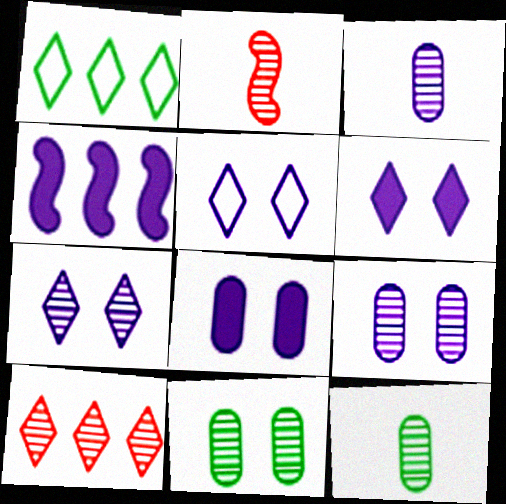[[1, 2, 8], 
[3, 4, 5], 
[5, 6, 7]]